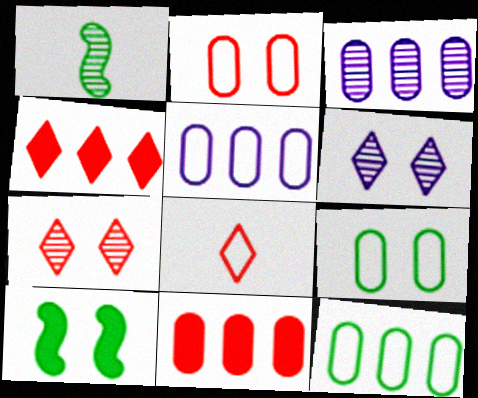[[1, 3, 7], 
[2, 6, 10], 
[3, 8, 10], 
[3, 11, 12], 
[4, 7, 8]]